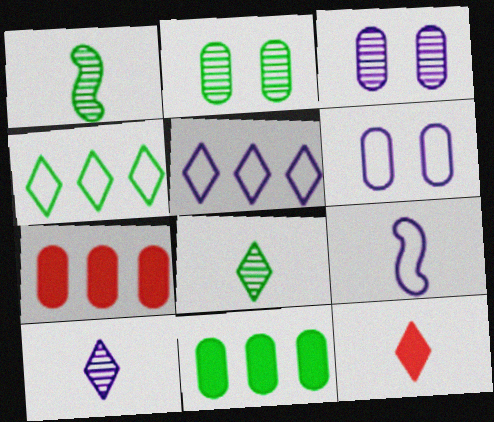[[5, 6, 9]]